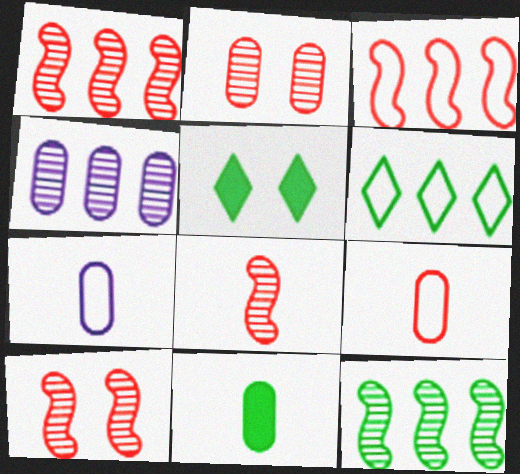[[1, 5, 7], 
[1, 8, 10]]